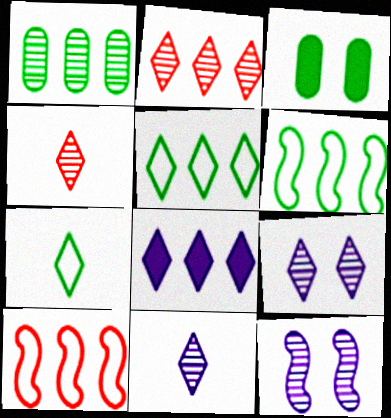[[1, 4, 12], 
[1, 8, 10], 
[2, 5, 8], 
[3, 10, 11]]